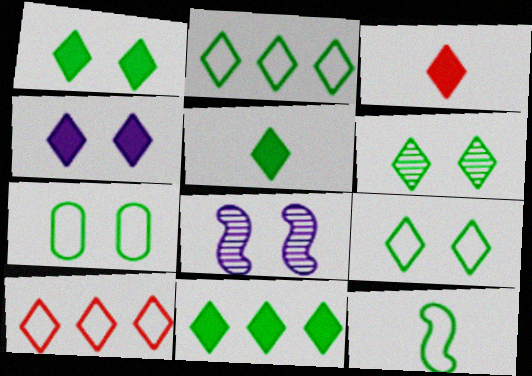[[1, 5, 11], 
[1, 6, 9], 
[2, 5, 6], 
[2, 7, 12], 
[3, 4, 11]]